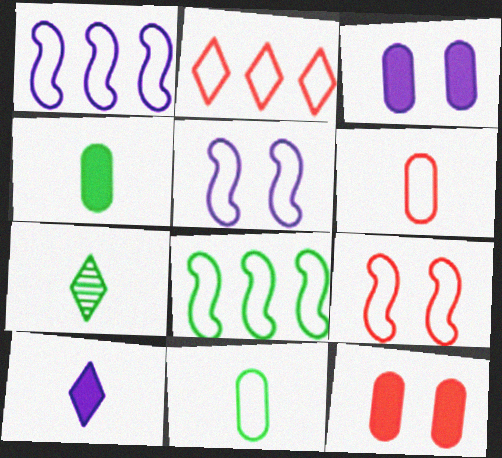[[1, 7, 12], 
[2, 5, 11], 
[2, 6, 9]]